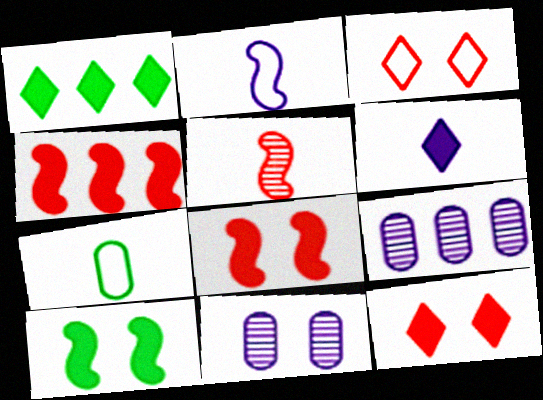[[1, 6, 12], 
[3, 10, 11], 
[5, 6, 7]]